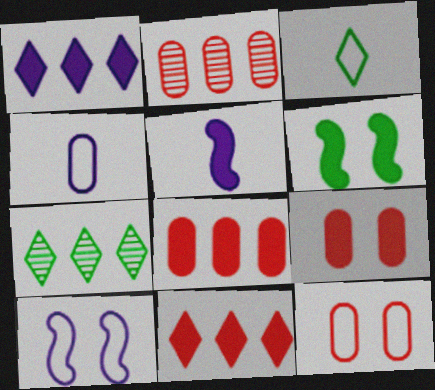[[5, 7, 12]]